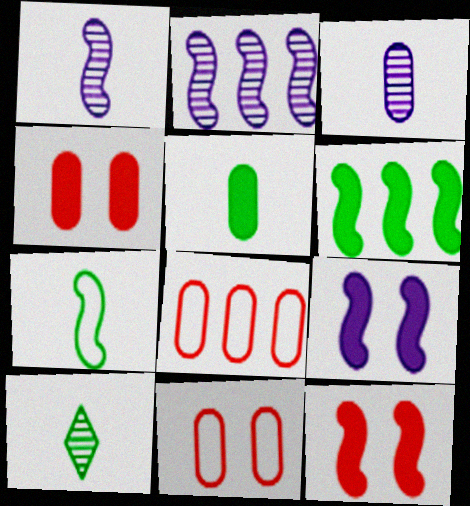[[2, 7, 12], 
[5, 7, 10], 
[8, 9, 10]]